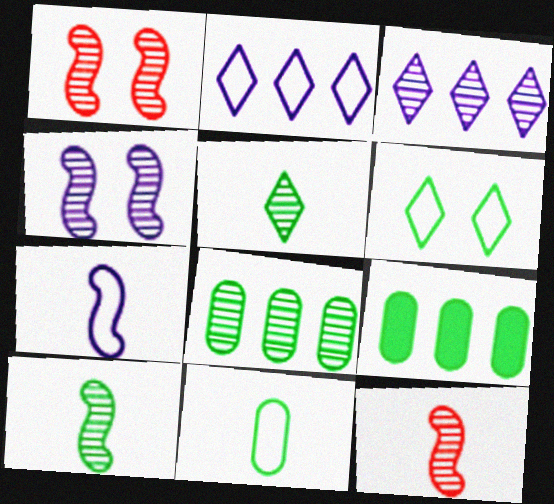[[6, 9, 10]]